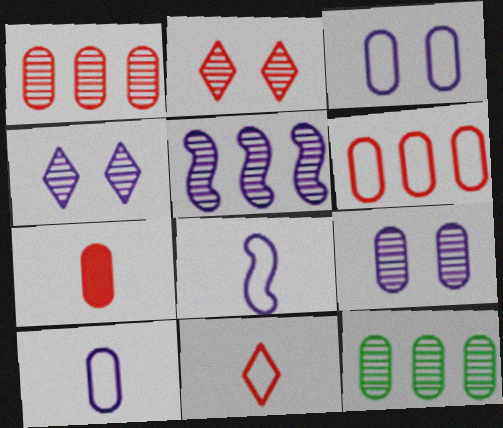[[3, 7, 12]]